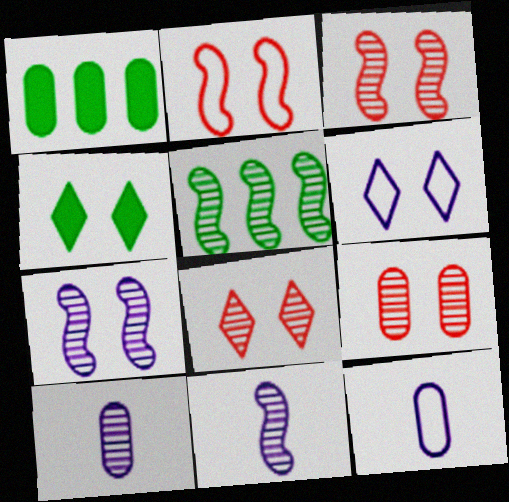[[1, 9, 12], 
[3, 5, 11], 
[3, 8, 9], 
[4, 6, 8], 
[5, 8, 10]]